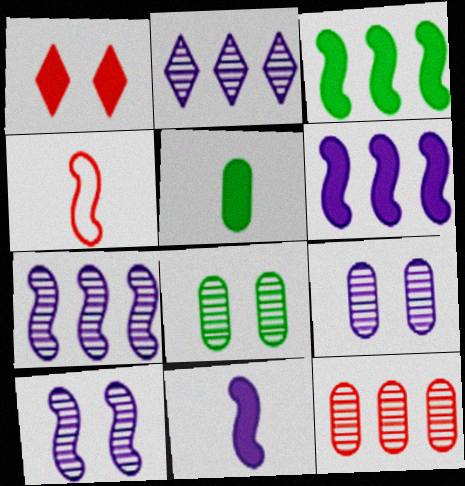[[1, 4, 12], 
[1, 5, 6], 
[3, 4, 10]]